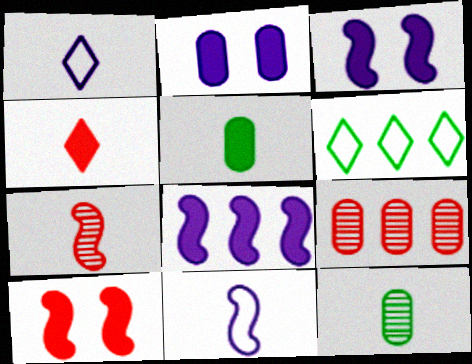[[1, 5, 7], 
[2, 6, 7], 
[4, 11, 12], 
[6, 8, 9]]